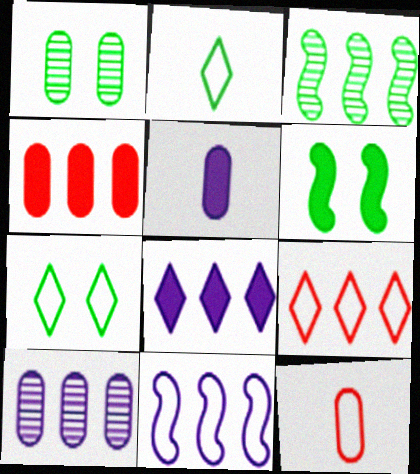[[1, 6, 7], 
[7, 11, 12], 
[8, 10, 11]]